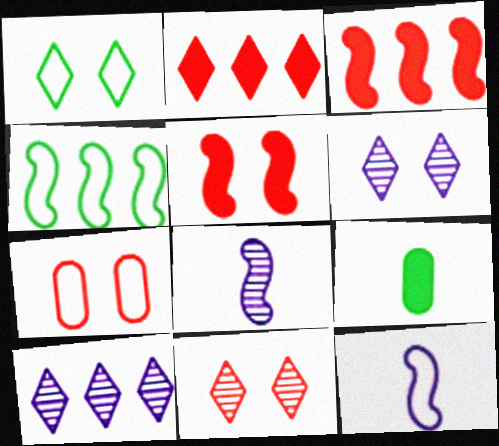[[4, 5, 8], 
[5, 7, 11]]